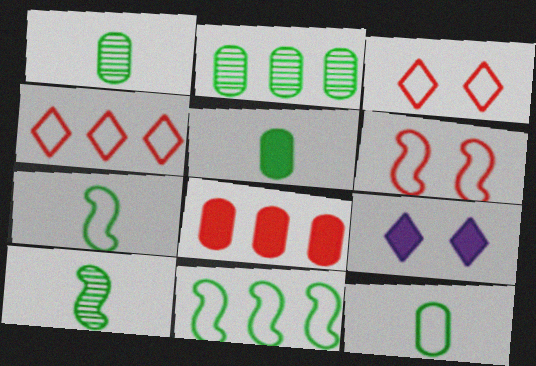[[1, 5, 12]]